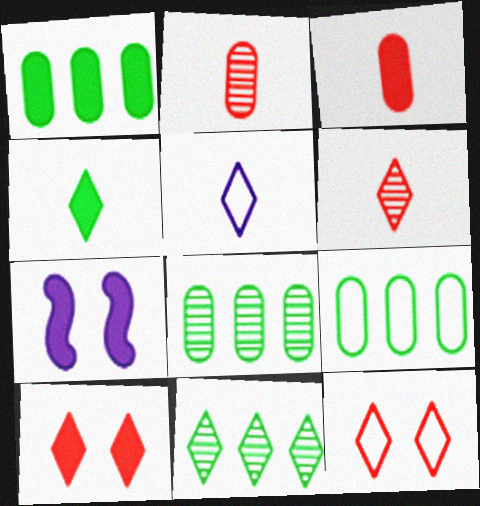[[1, 8, 9], 
[4, 5, 6], 
[5, 10, 11], 
[6, 7, 9]]